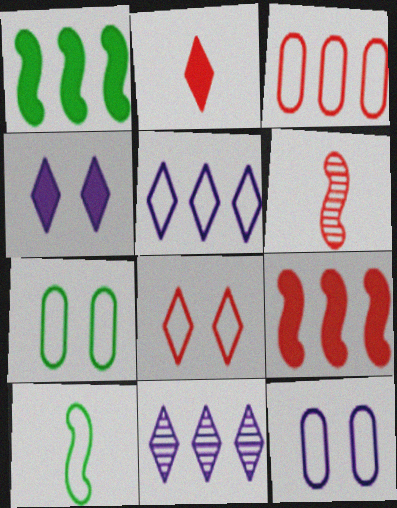[[1, 3, 11]]